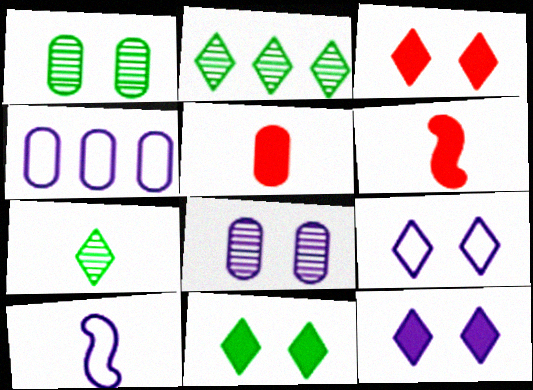[[1, 4, 5], 
[3, 11, 12], 
[4, 9, 10], 
[5, 7, 10]]